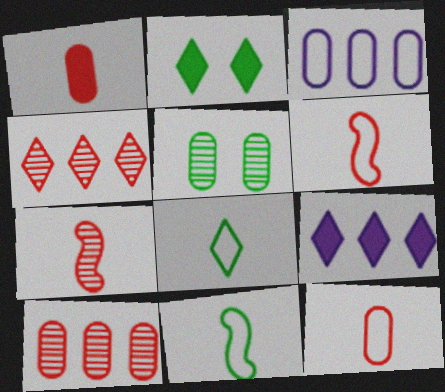[[1, 3, 5], 
[2, 3, 7], 
[5, 6, 9]]